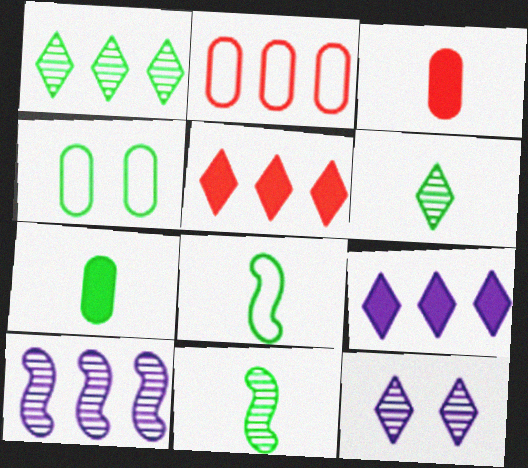[[6, 7, 8]]